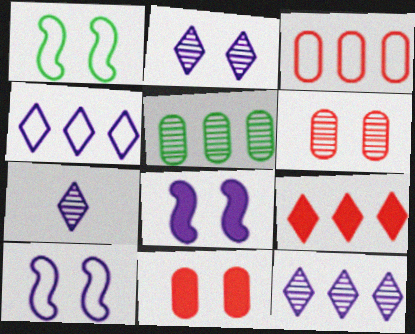[[1, 2, 11], 
[2, 7, 12]]